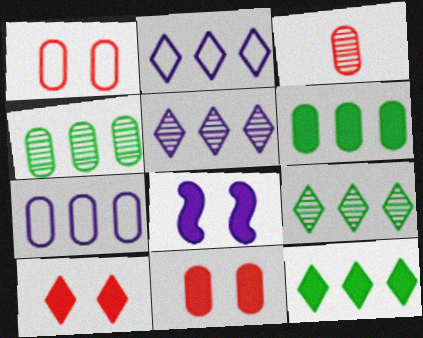[]